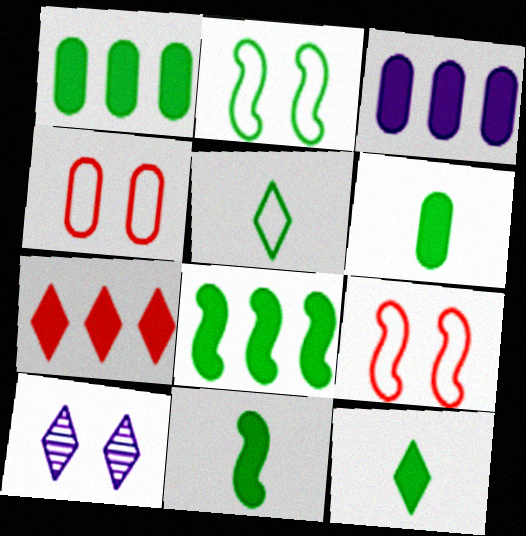[[3, 7, 8], 
[5, 7, 10], 
[6, 11, 12]]